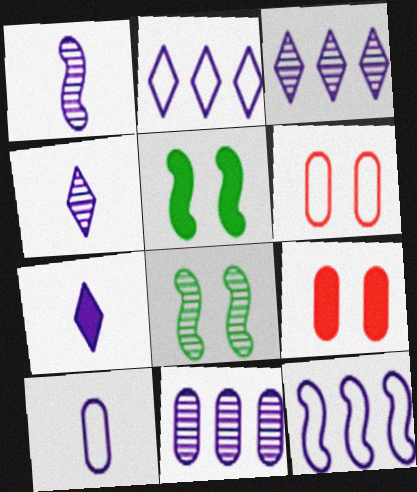[[1, 7, 10]]